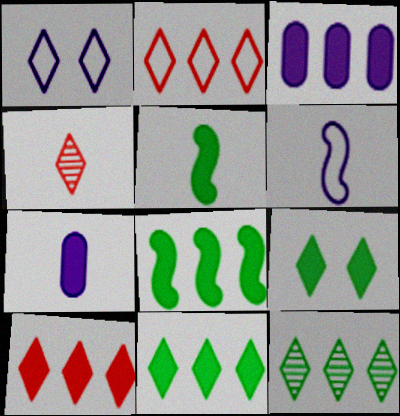[[1, 4, 11], 
[3, 8, 10]]